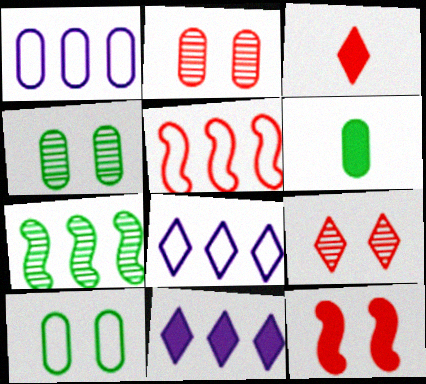[[1, 2, 6], 
[2, 3, 5], 
[6, 11, 12]]